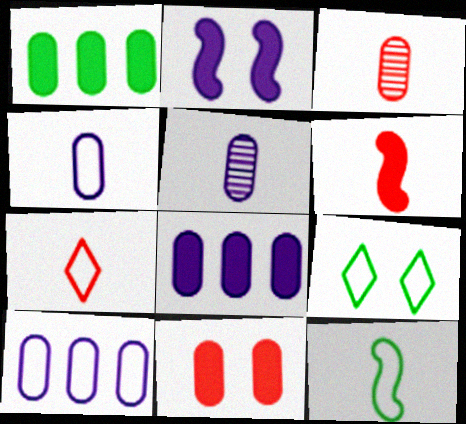[[3, 6, 7], 
[4, 7, 12]]